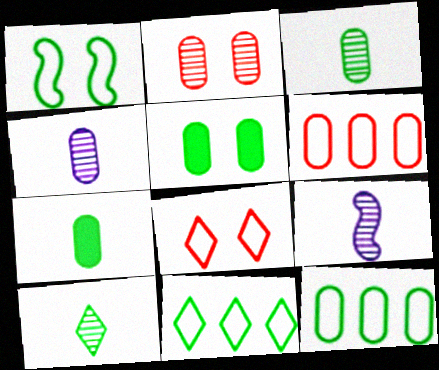[[3, 5, 12], 
[4, 5, 6]]